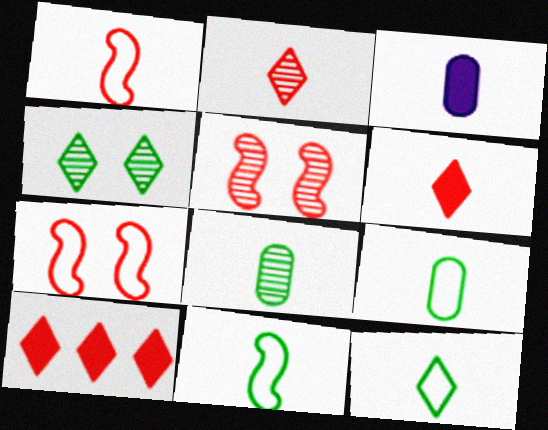[[2, 3, 11], 
[9, 11, 12]]